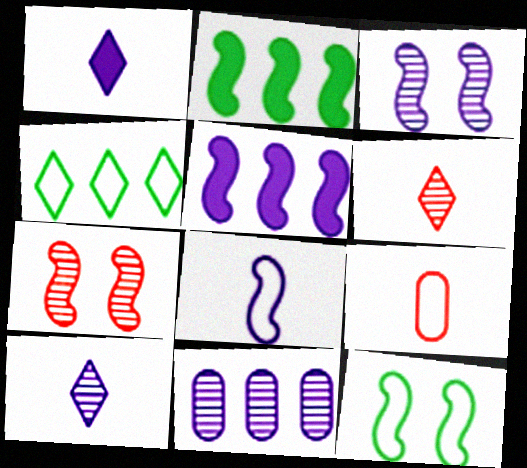[[2, 7, 8], 
[3, 5, 8], 
[3, 10, 11]]